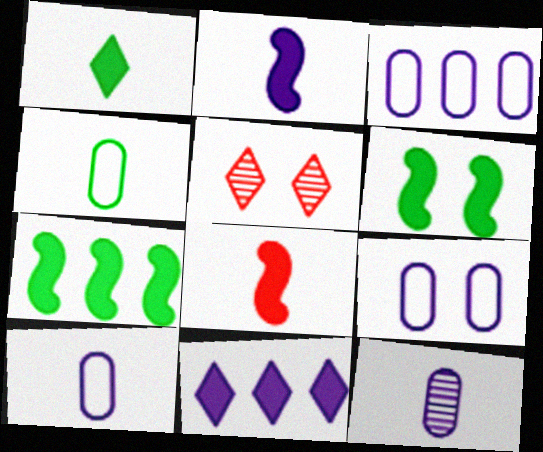[[3, 9, 10], 
[5, 6, 9], 
[5, 7, 10]]